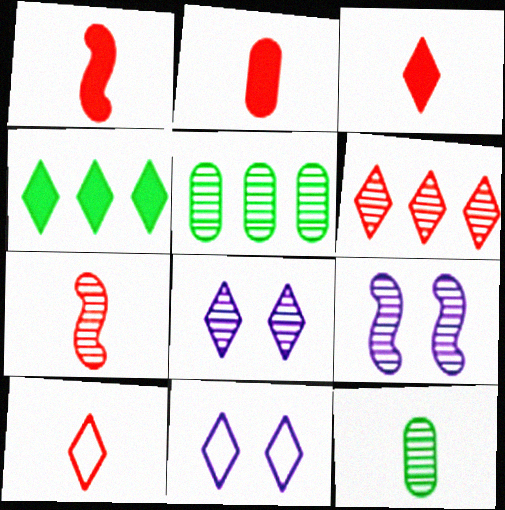[[1, 2, 3], 
[1, 5, 11], 
[2, 7, 10], 
[4, 8, 10], 
[5, 7, 8], 
[6, 9, 12]]